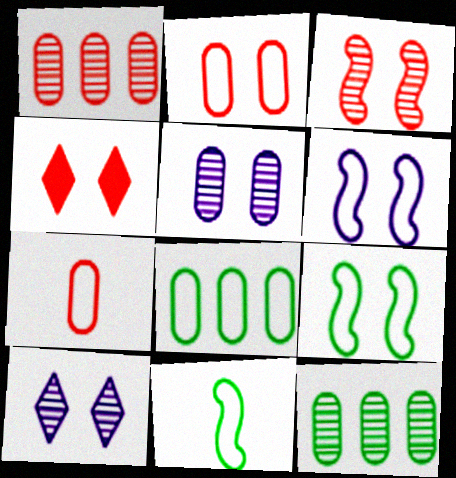[[2, 3, 4], 
[4, 5, 9]]